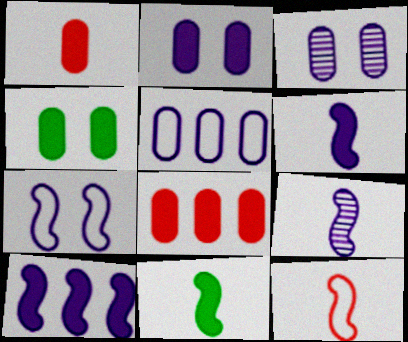[[7, 9, 10], 
[9, 11, 12]]